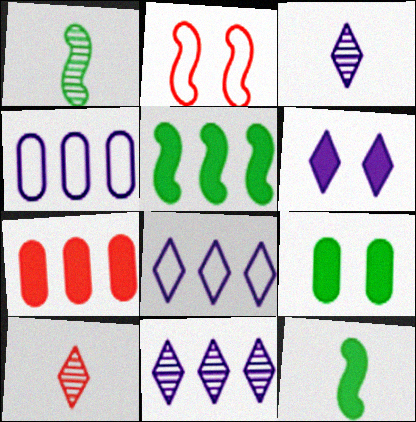[[2, 7, 10], 
[3, 6, 8], 
[6, 7, 12]]